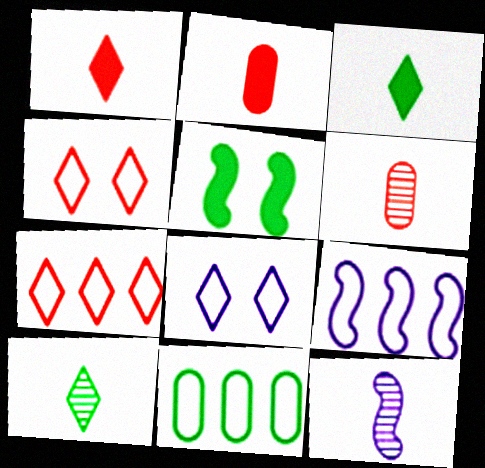[[5, 10, 11], 
[6, 10, 12], 
[7, 9, 11]]